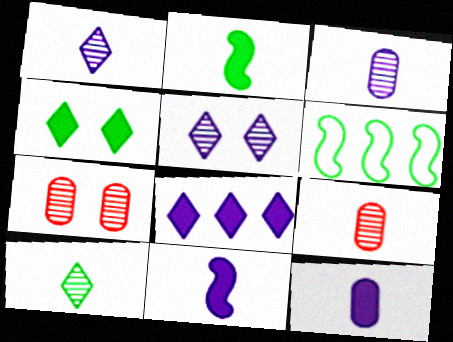[]